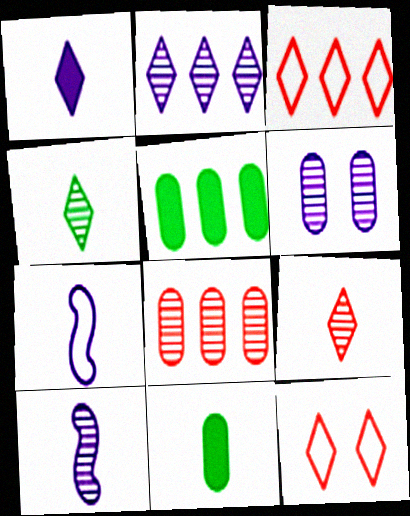[[2, 6, 10], 
[5, 10, 12], 
[7, 9, 11]]